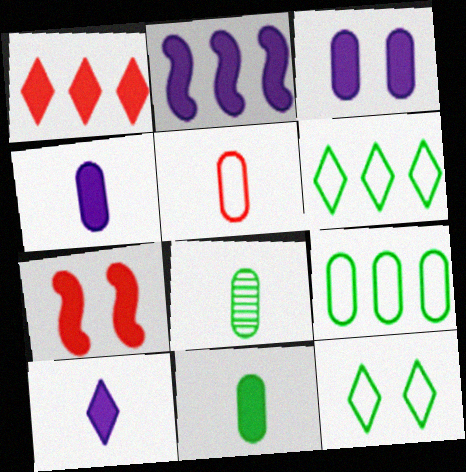[[2, 3, 10], 
[4, 5, 8]]